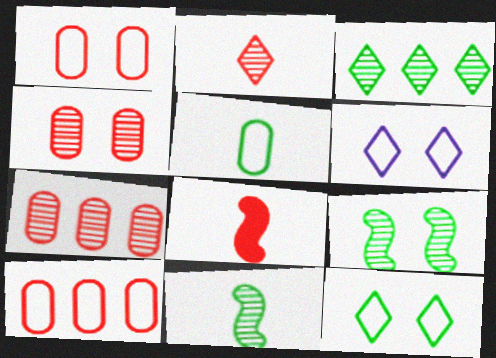[]